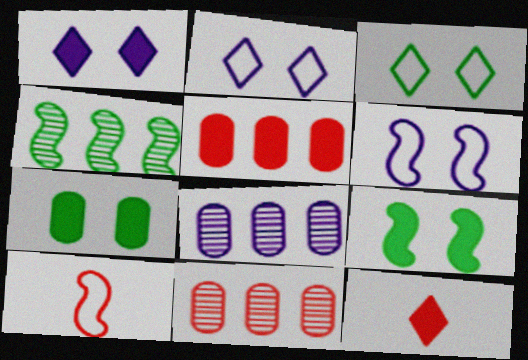[]